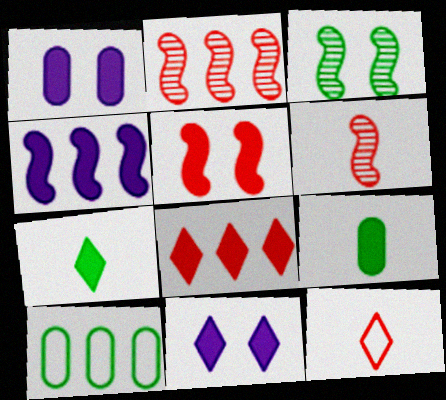[[3, 7, 10], 
[6, 10, 11], 
[7, 8, 11]]